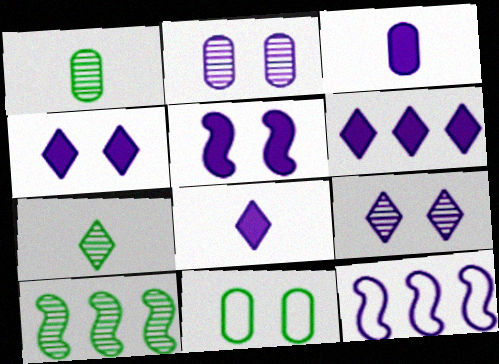[[2, 8, 12], 
[3, 5, 6], 
[3, 9, 12], 
[4, 6, 8]]